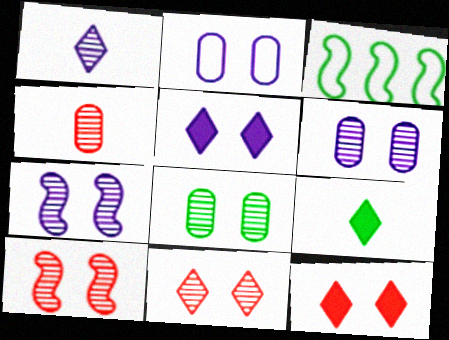[[2, 5, 7], 
[3, 4, 5], 
[3, 8, 9], 
[7, 8, 11]]